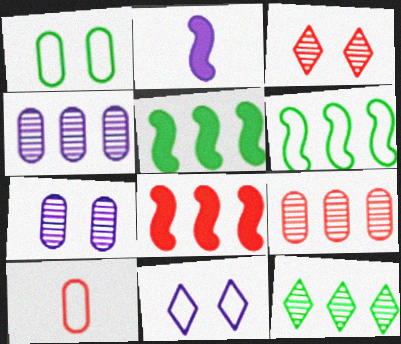[[2, 4, 11], 
[3, 8, 10], 
[6, 10, 11]]